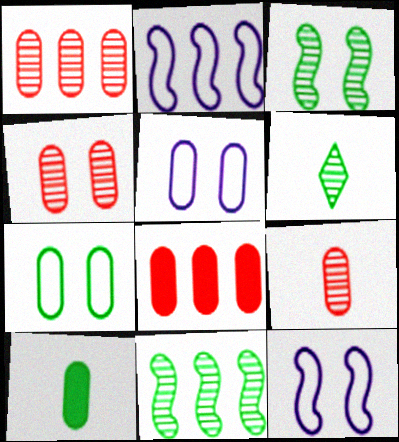[[1, 4, 9], 
[1, 5, 10], 
[6, 8, 12]]